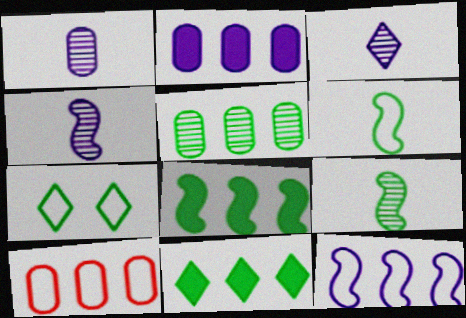[[1, 3, 4], 
[2, 5, 10]]